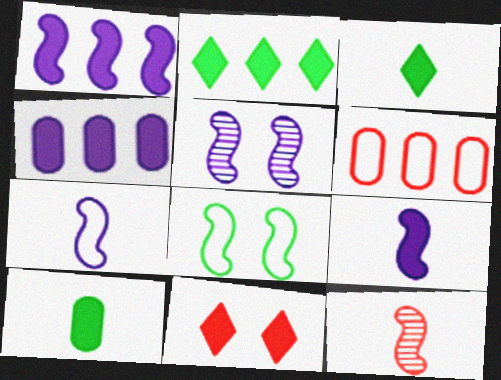[[1, 5, 7], 
[1, 8, 12], 
[1, 10, 11], 
[3, 5, 6], 
[6, 11, 12]]